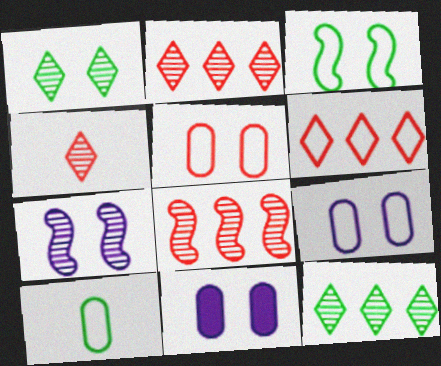[]